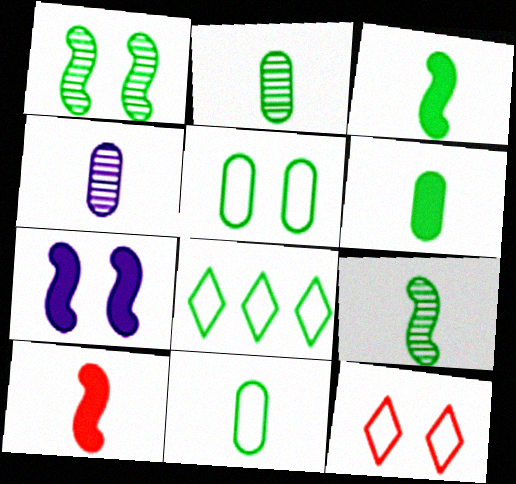[[1, 6, 8], 
[2, 6, 11]]